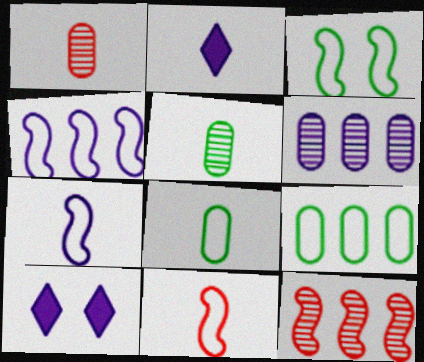[[2, 5, 11], 
[3, 4, 11], 
[6, 7, 10], 
[8, 10, 12]]